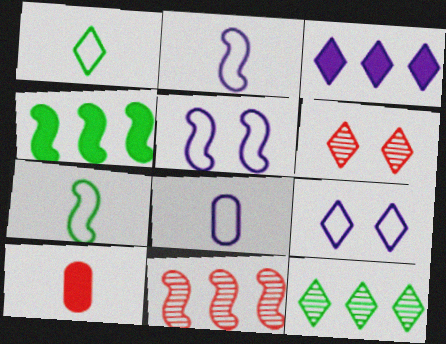[[1, 3, 6], 
[4, 6, 8], 
[5, 10, 12]]